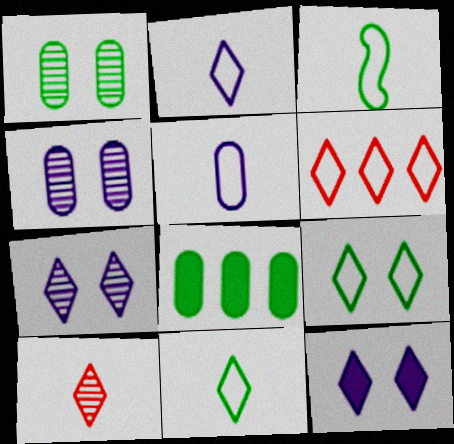[[2, 6, 9]]